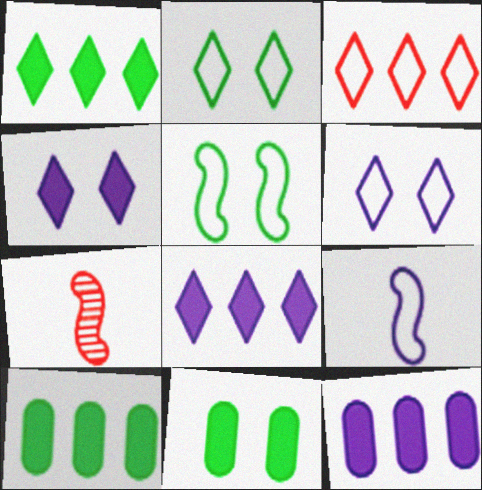[[2, 7, 12], 
[6, 7, 10]]